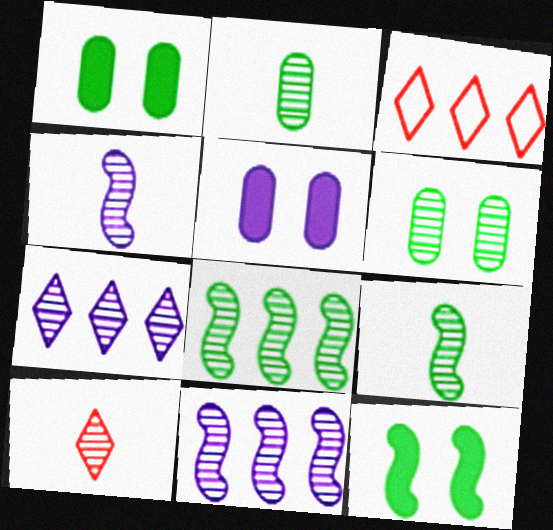[[1, 3, 4], 
[2, 4, 10], 
[3, 5, 9], 
[6, 10, 11]]